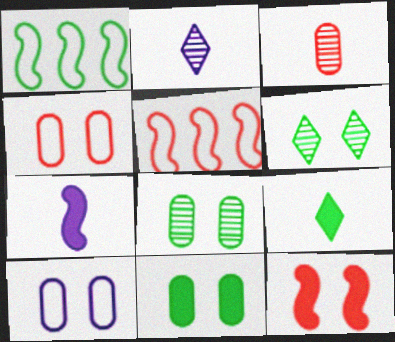[[1, 8, 9], 
[2, 5, 11], 
[6, 10, 12]]